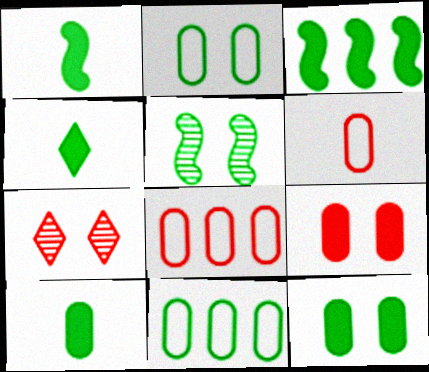[[1, 4, 10], 
[3, 4, 12], 
[4, 5, 11]]